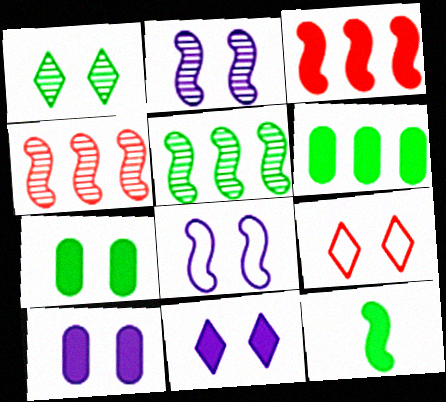[[1, 9, 11], 
[2, 7, 9], 
[4, 8, 12]]